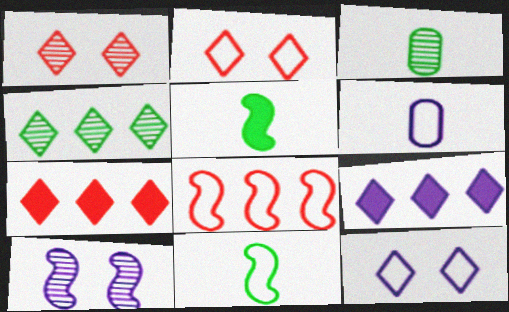[[5, 8, 10], 
[6, 9, 10]]